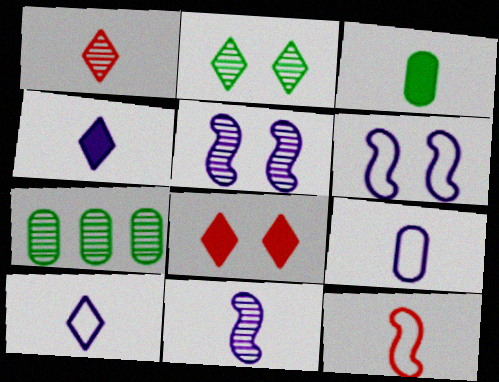[[1, 5, 7], 
[4, 9, 11]]